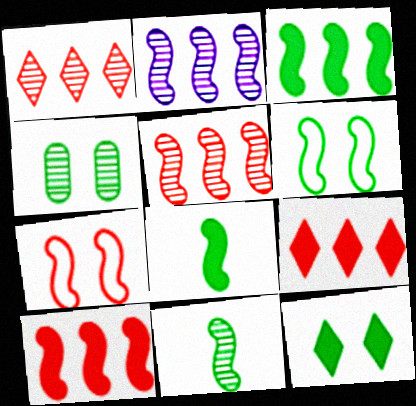[[2, 7, 8], 
[3, 6, 11], 
[4, 6, 12]]